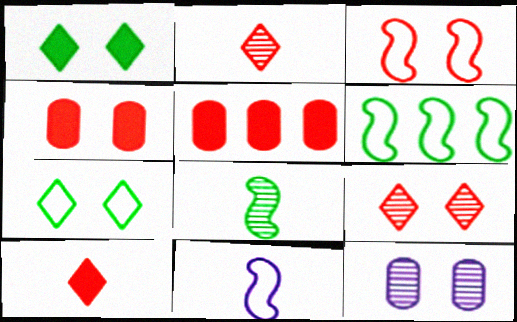[[1, 3, 12], 
[2, 3, 5], 
[3, 4, 9], 
[3, 6, 11], 
[6, 10, 12]]